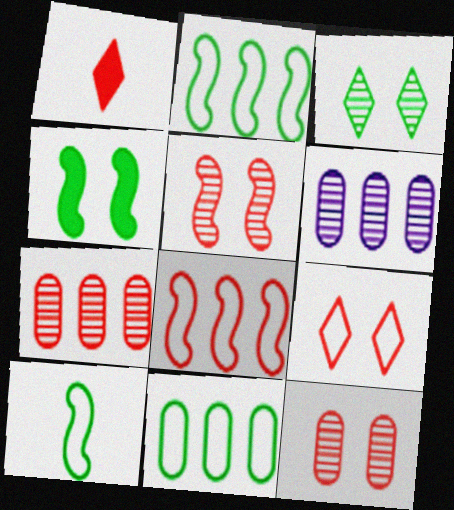[[1, 8, 12]]